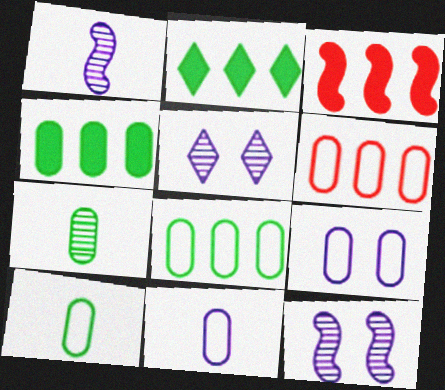[[3, 5, 10], 
[6, 9, 10]]